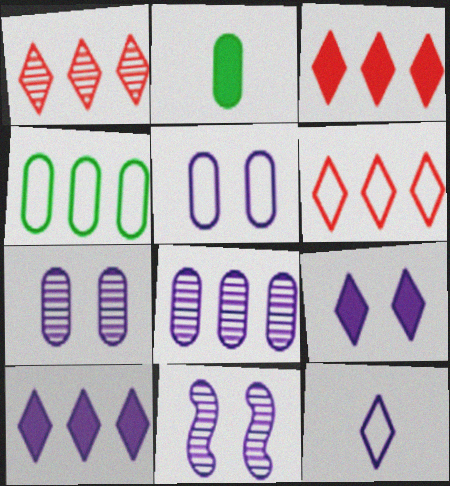[[1, 3, 6], 
[2, 6, 11], 
[5, 9, 11]]